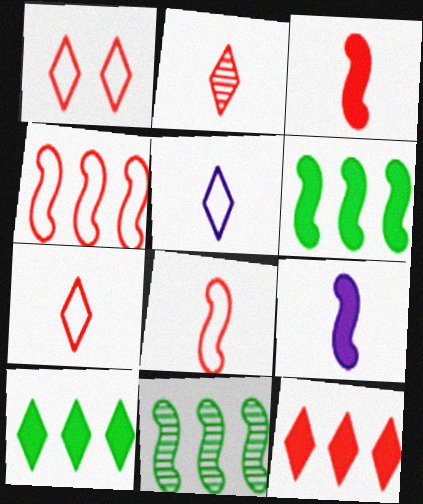[[1, 2, 12]]